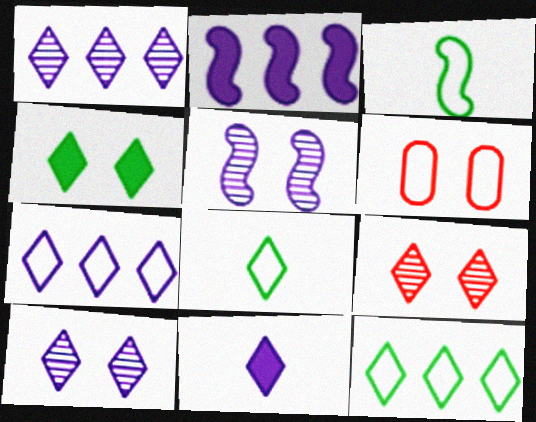[[3, 6, 7], 
[4, 5, 6], 
[7, 10, 11], 
[9, 11, 12]]